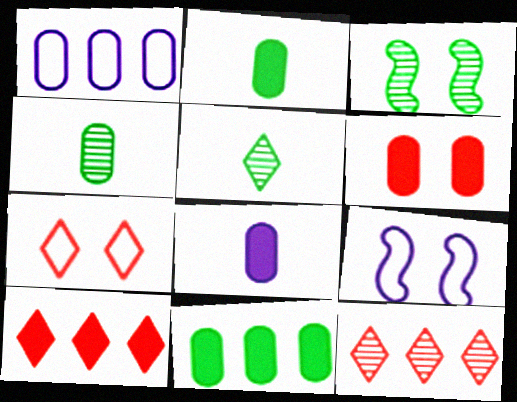[[1, 4, 6], 
[2, 9, 12], 
[4, 9, 10], 
[6, 8, 11]]